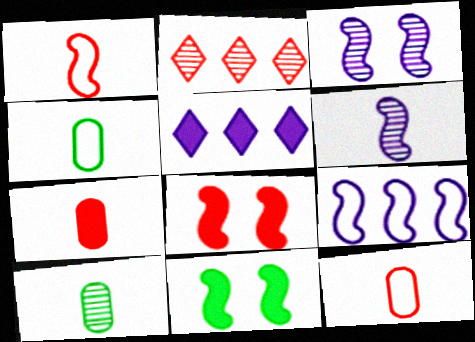[[2, 3, 10], 
[2, 8, 12], 
[5, 7, 11]]